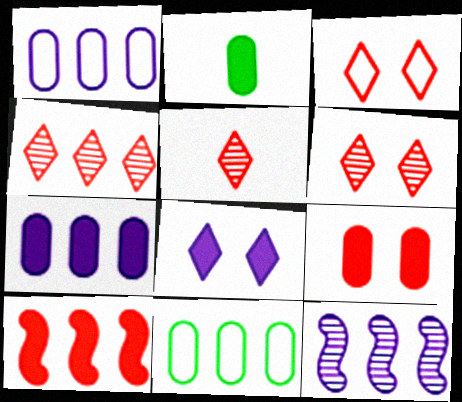[[2, 3, 12], 
[2, 7, 9], 
[2, 8, 10], 
[4, 5, 6]]